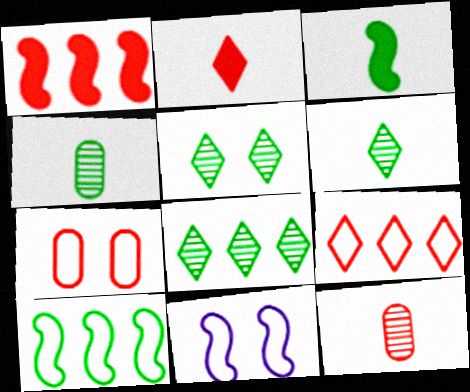[[5, 6, 8]]